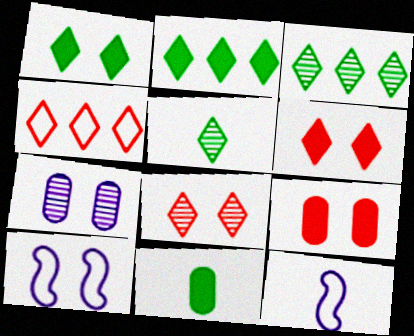[[3, 9, 12]]